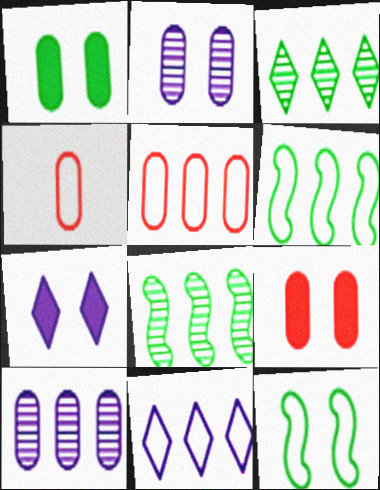[[1, 4, 10], 
[4, 7, 8], 
[4, 11, 12], 
[5, 6, 11]]